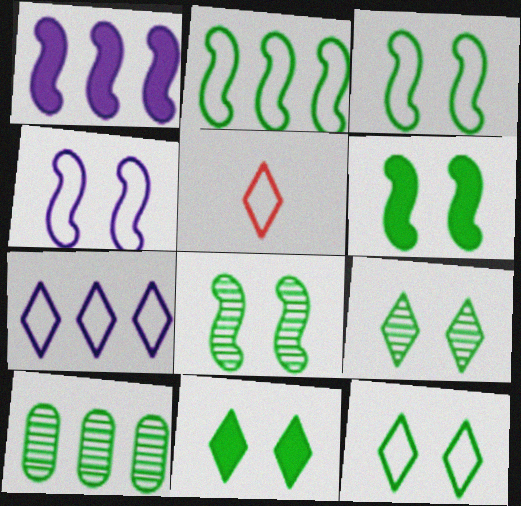[[3, 6, 8], 
[5, 7, 12], 
[9, 11, 12]]